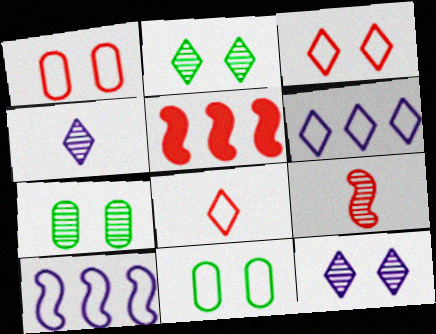[[4, 5, 11], 
[8, 10, 11]]